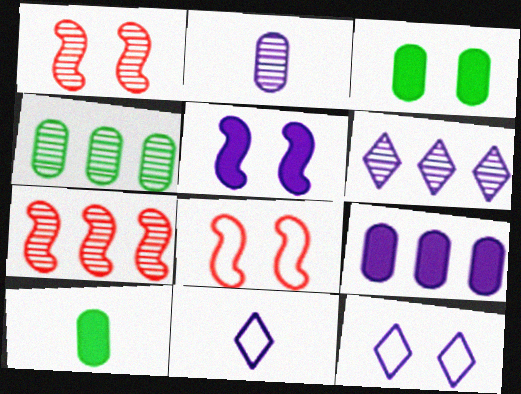[[1, 3, 12], 
[3, 7, 11], 
[4, 6, 7], 
[6, 8, 10], 
[7, 10, 12]]